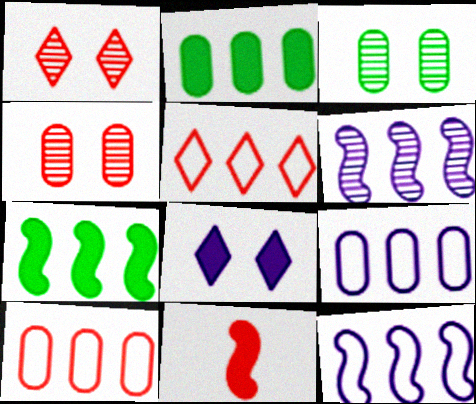[[1, 10, 11], 
[2, 5, 6], 
[2, 8, 11], 
[4, 5, 11]]